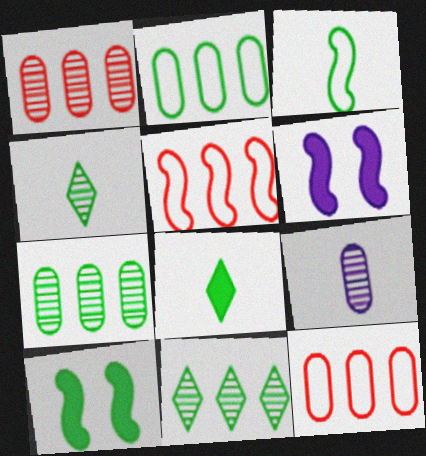[[2, 4, 10], 
[4, 6, 12]]